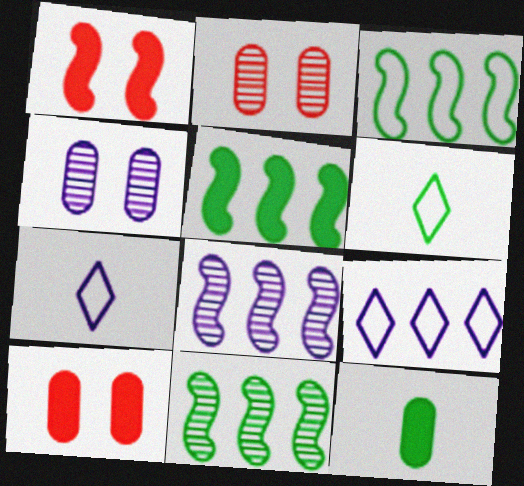[[2, 5, 7], 
[3, 5, 11], 
[6, 8, 10], 
[7, 10, 11]]